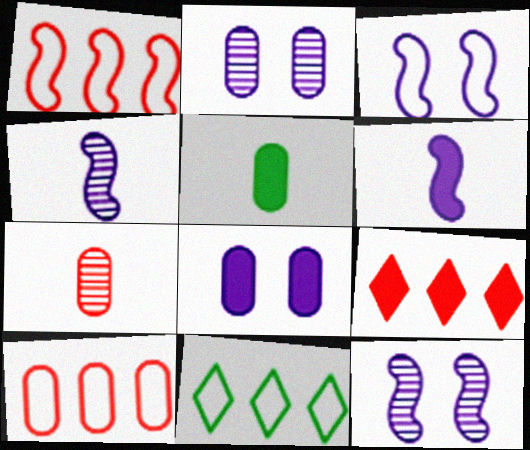[[2, 5, 10]]